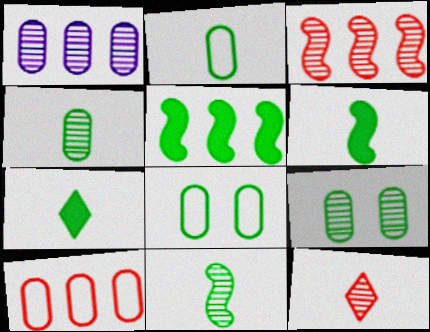[[2, 7, 11]]